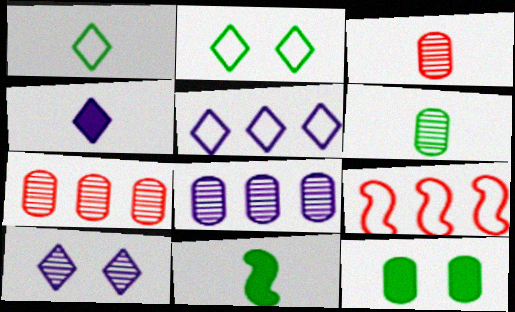[[1, 6, 11], 
[4, 5, 10]]